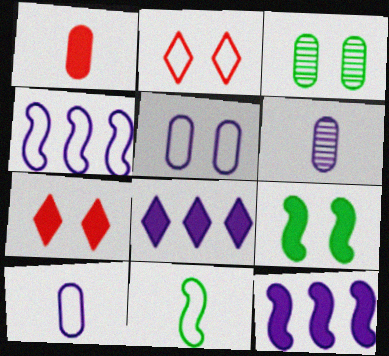[[1, 8, 9]]